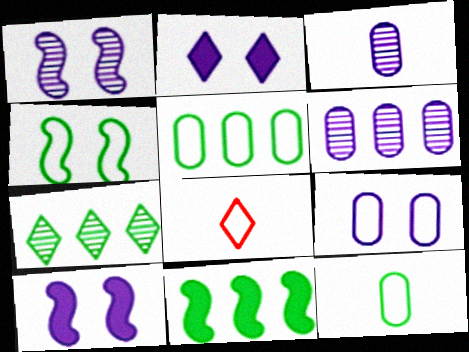[[1, 2, 9], 
[2, 7, 8], 
[5, 7, 11]]